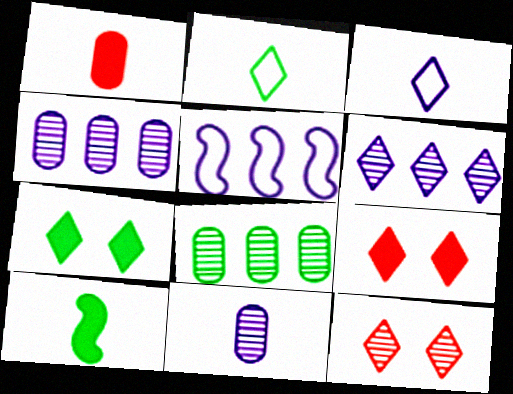[[2, 6, 9]]